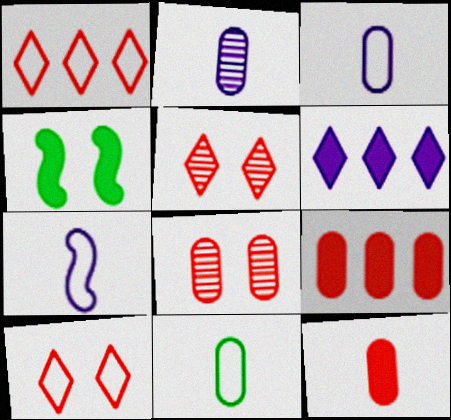[[1, 2, 4], 
[2, 11, 12], 
[4, 6, 12]]